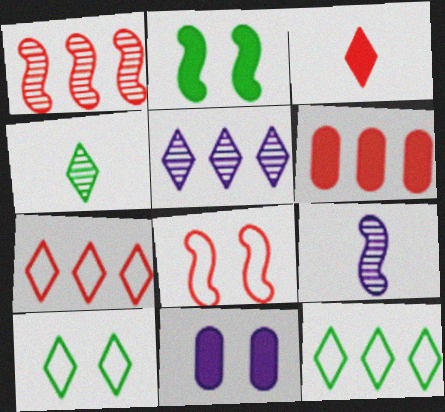[[1, 6, 7], 
[3, 5, 10], 
[6, 9, 10]]